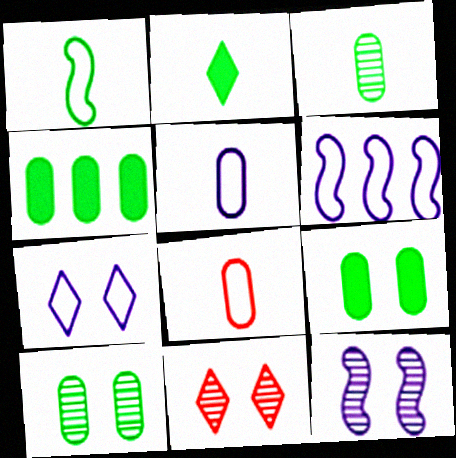[[1, 2, 3], 
[5, 6, 7], 
[10, 11, 12]]